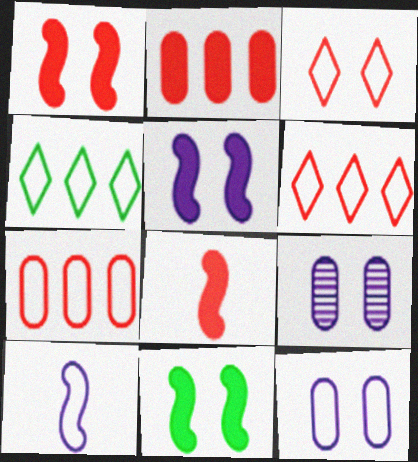[[1, 5, 11], 
[3, 9, 11], 
[4, 8, 9]]